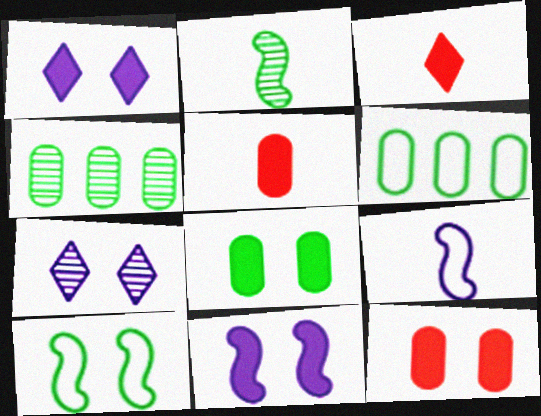[[7, 10, 12]]